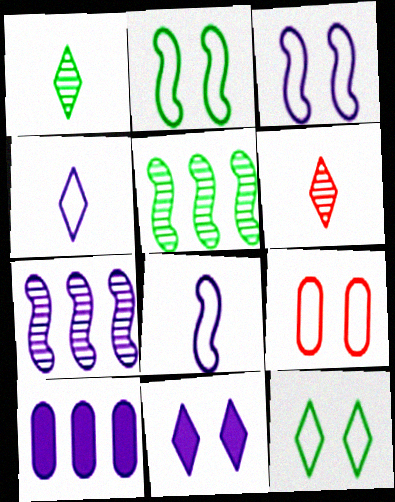[[2, 6, 10], 
[3, 9, 12]]